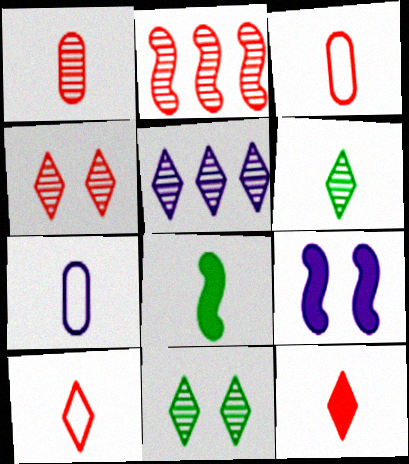[[1, 2, 4], 
[4, 5, 6], 
[5, 7, 9]]